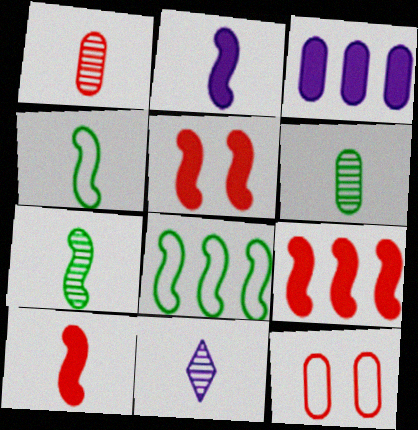[[1, 7, 11], 
[3, 6, 12], 
[5, 9, 10]]